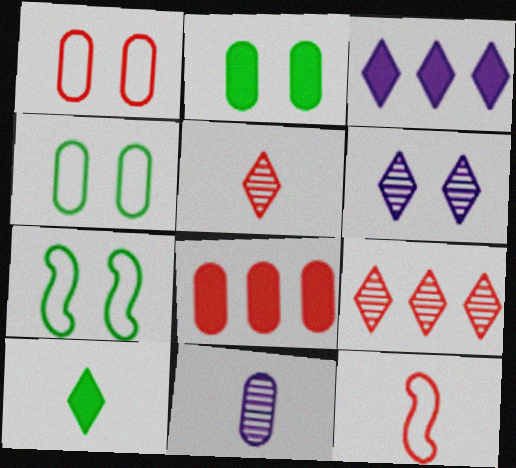[[4, 8, 11], 
[10, 11, 12]]